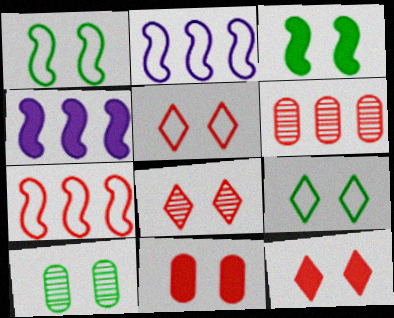[[3, 9, 10], 
[5, 8, 12]]